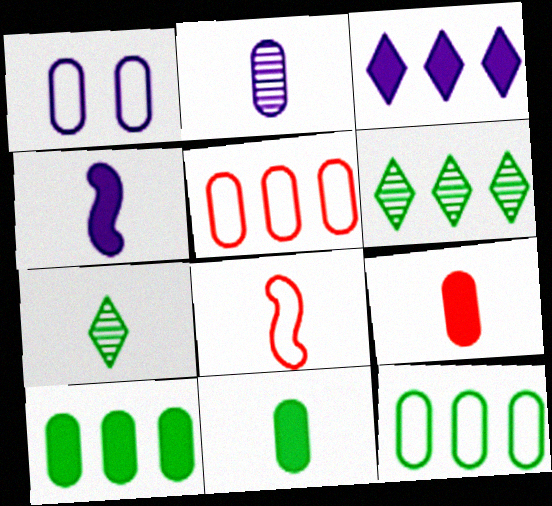[]